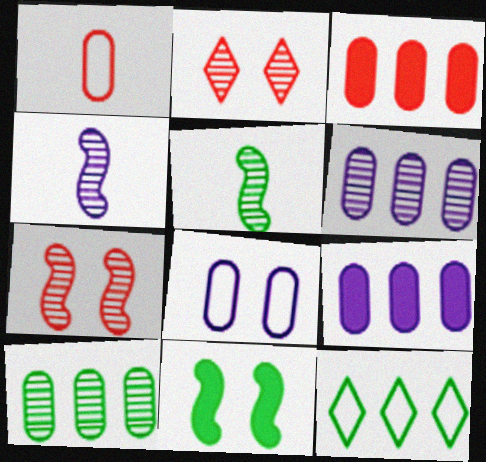[[2, 4, 10], 
[2, 5, 6], 
[2, 8, 11]]